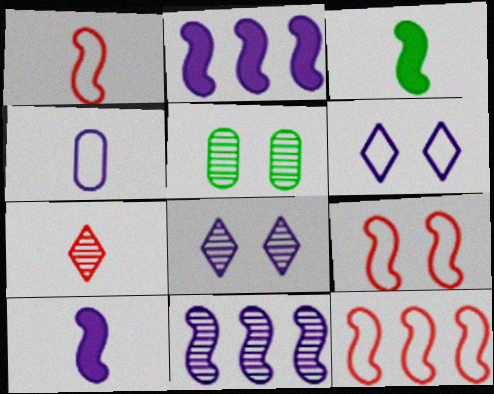[[1, 9, 12], 
[2, 4, 8], 
[3, 4, 7], 
[3, 9, 11], 
[5, 7, 11]]